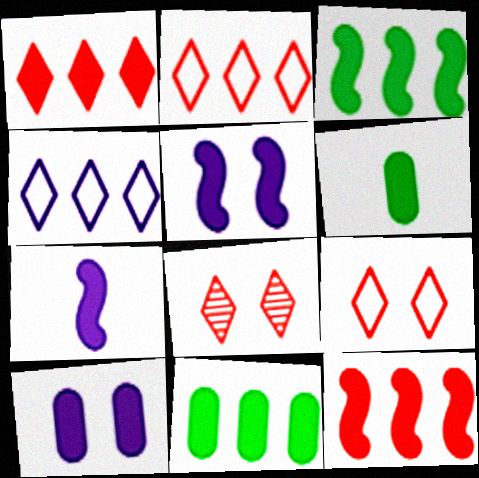[[1, 5, 6]]